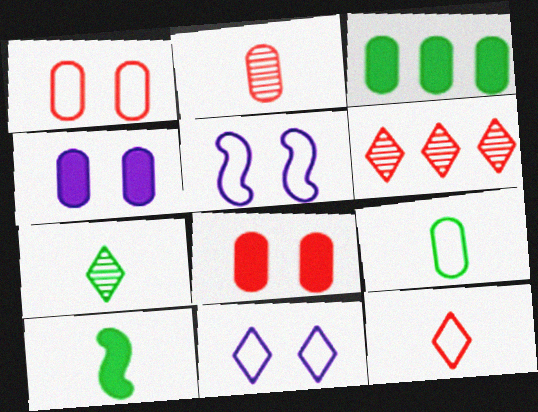[[7, 9, 10]]